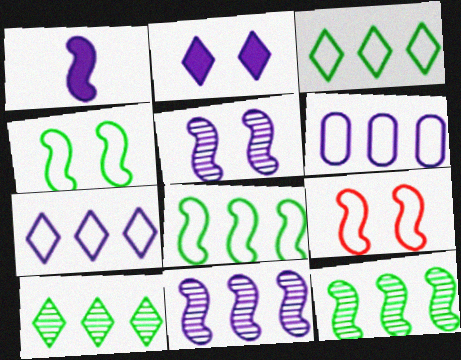[[1, 9, 12]]